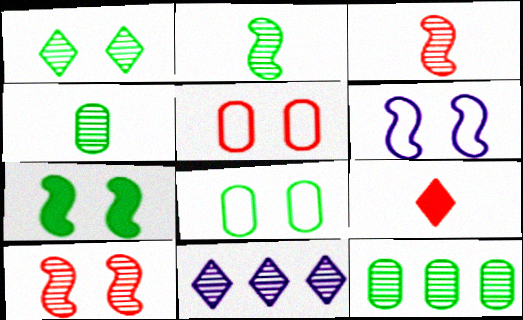[[1, 2, 12], 
[1, 7, 8], 
[4, 10, 11], 
[6, 7, 10], 
[6, 9, 12]]